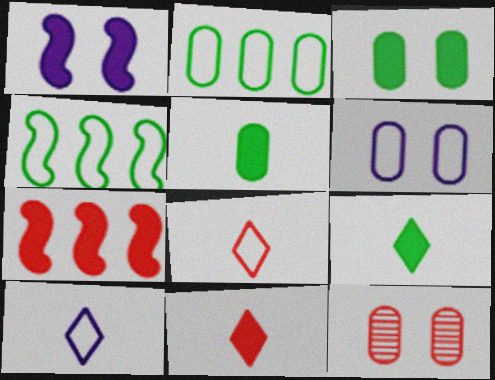[[3, 6, 12], 
[4, 6, 8], 
[7, 8, 12]]